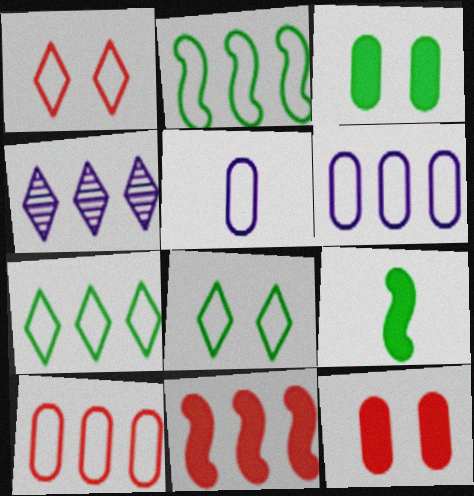[[1, 2, 5]]